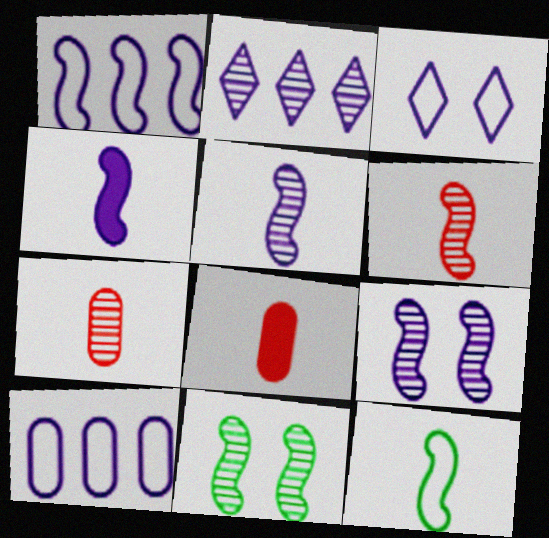[[1, 4, 9], 
[2, 7, 11], 
[4, 6, 12]]